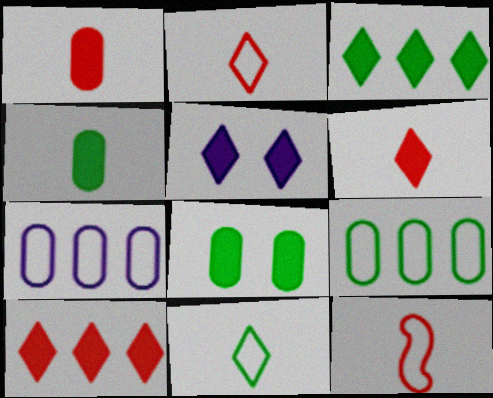[[3, 5, 6]]